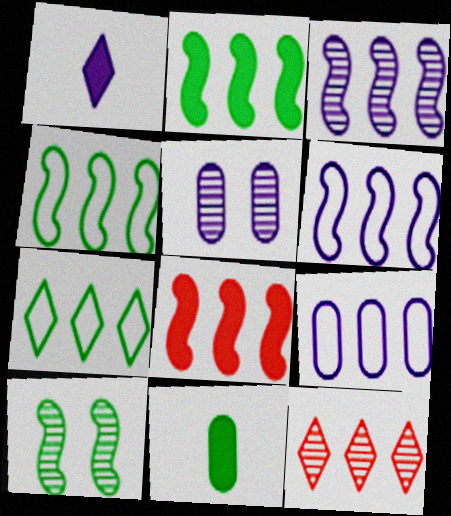[[1, 5, 6], 
[2, 9, 12], 
[3, 4, 8], 
[7, 10, 11]]